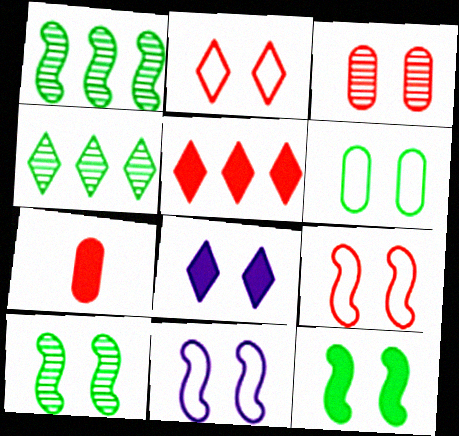[[2, 6, 11], 
[4, 7, 11]]